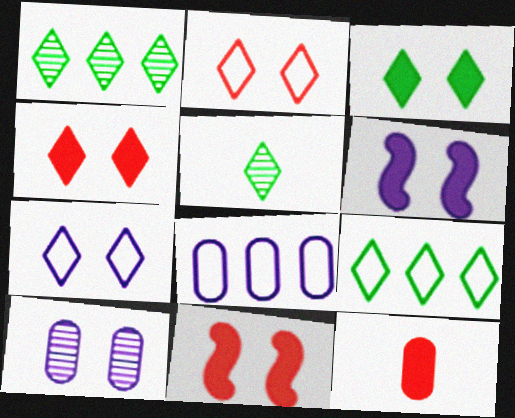[[3, 5, 9], 
[5, 8, 11], 
[6, 7, 10]]